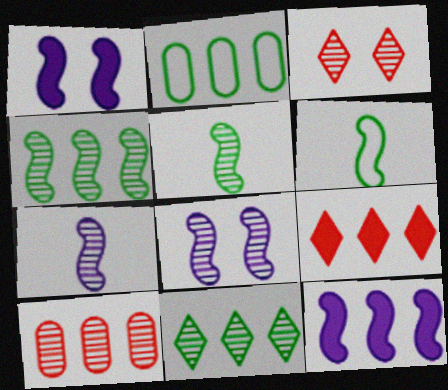[]